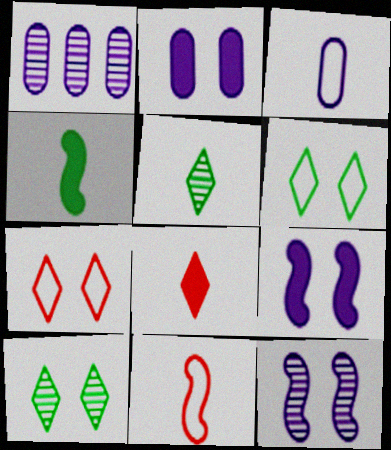[[1, 2, 3], 
[1, 4, 7]]